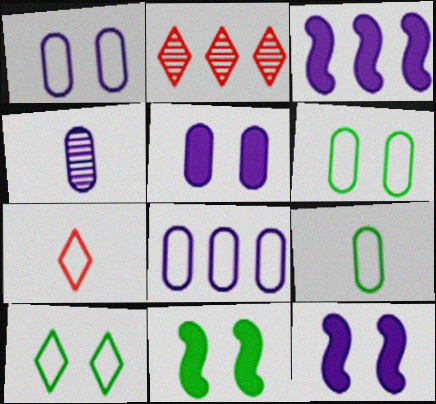[[2, 9, 12], 
[4, 5, 8]]